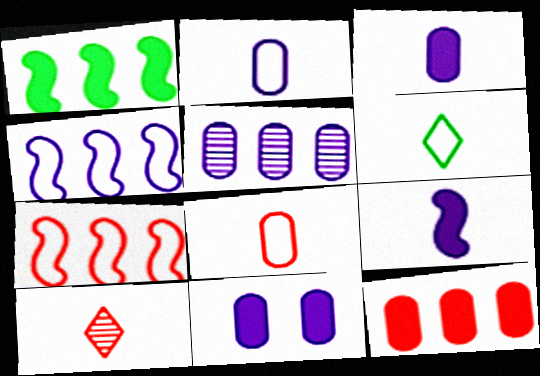[[2, 5, 11]]